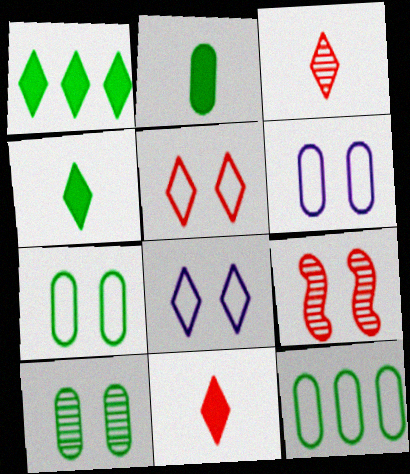[[1, 3, 8], 
[2, 10, 12]]